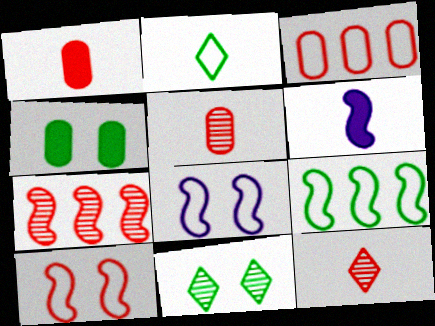[[2, 3, 8], 
[2, 5, 6], 
[3, 6, 11]]